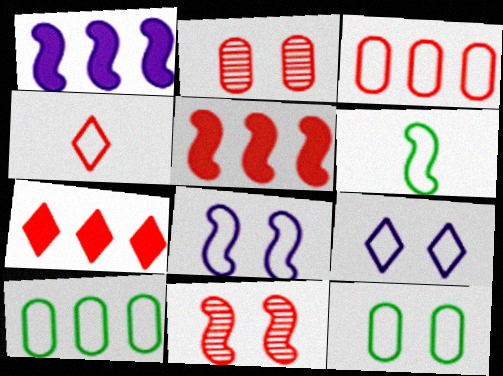[[1, 6, 11], 
[2, 4, 5], 
[3, 6, 9], 
[4, 8, 10]]